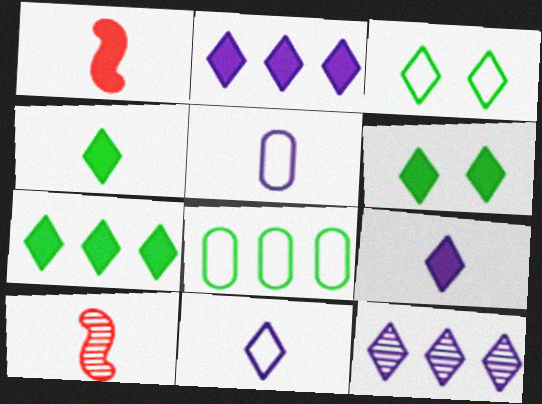[[4, 5, 10], 
[4, 6, 7]]